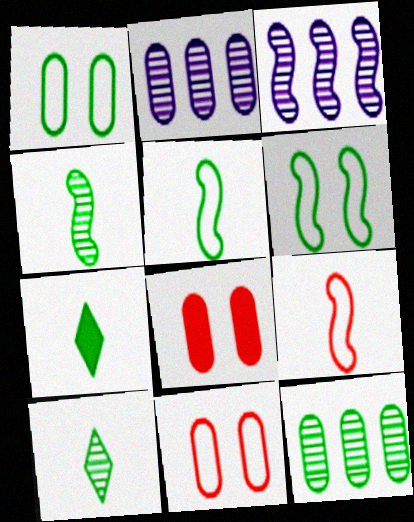[[3, 7, 11], 
[6, 7, 12]]